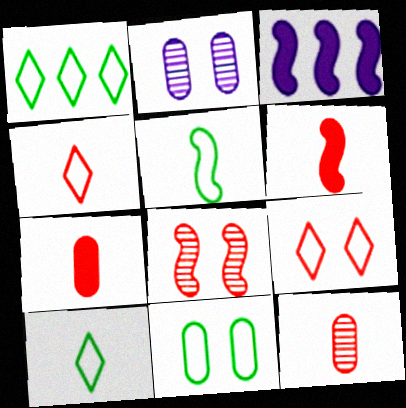[[1, 2, 6], 
[1, 5, 11], 
[3, 5, 8], 
[4, 6, 12]]